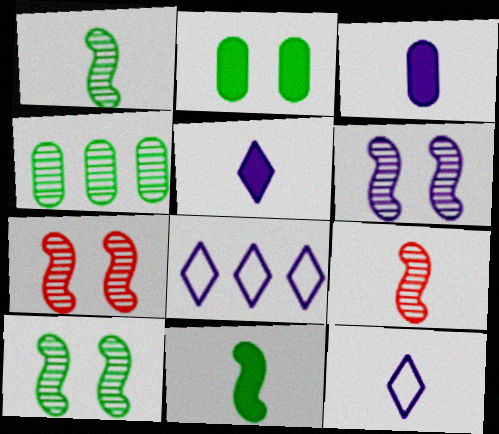[[2, 8, 9], 
[3, 6, 8], 
[6, 7, 10]]